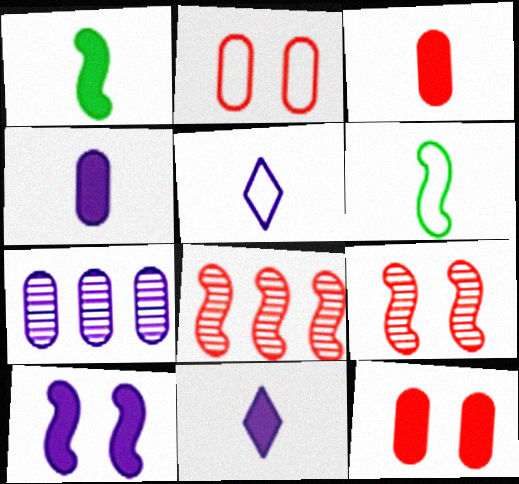[[1, 3, 11], 
[5, 7, 10], 
[6, 8, 10]]